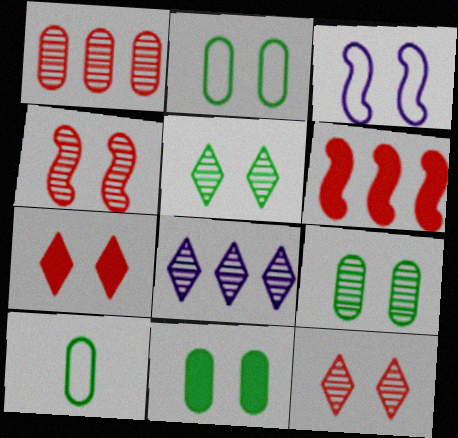[[2, 9, 11], 
[3, 7, 9], 
[3, 11, 12]]